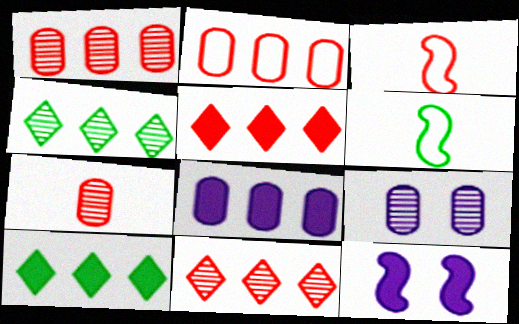[[3, 9, 10], 
[5, 6, 9]]